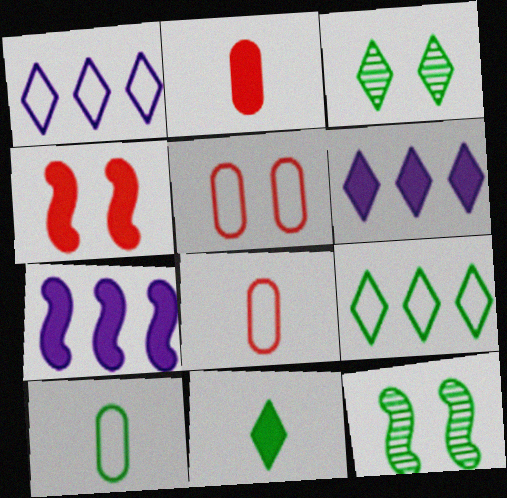[[1, 2, 12], 
[3, 7, 8], 
[3, 9, 11], 
[6, 8, 12]]